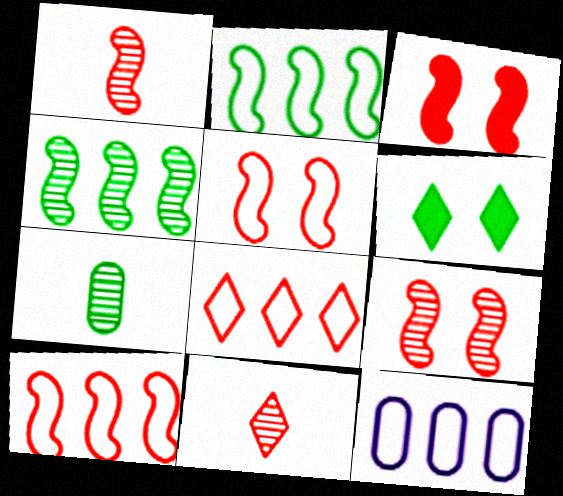[[1, 3, 10], 
[1, 6, 12], 
[2, 6, 7], 
[2, 8, 12], 
[3, 5, 9]]